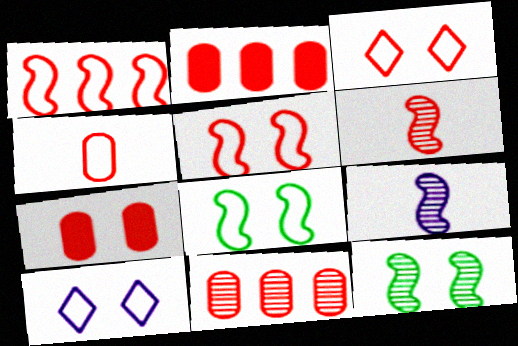[[1, 3, 4], 
[2, 3, 6], 
[4, 7, 11], 
[7, 10, 12]]